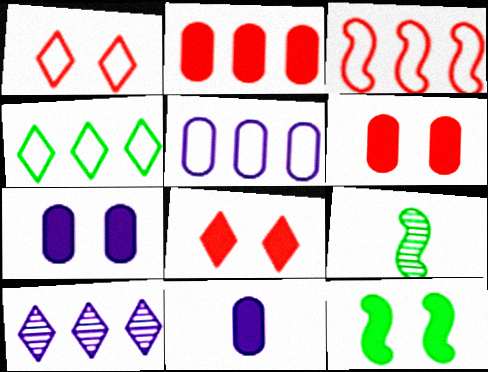[[3, 4, 5], 
[5, 8, 9], 
[7, 8, 12]]